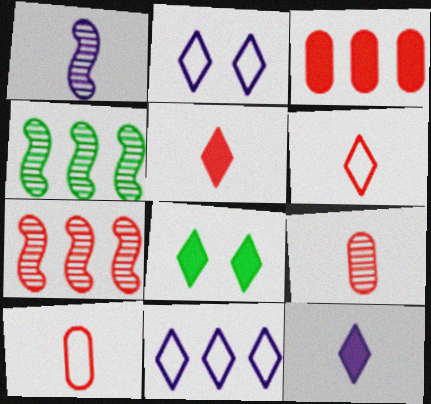[[3, 4, 11]]